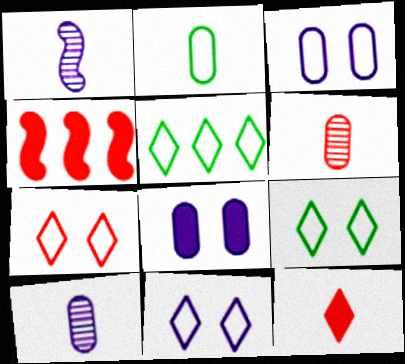[[1, 2, 12], 
[4, 6, 7], 
[4, 9, 10], 
[7, 9, 11]]